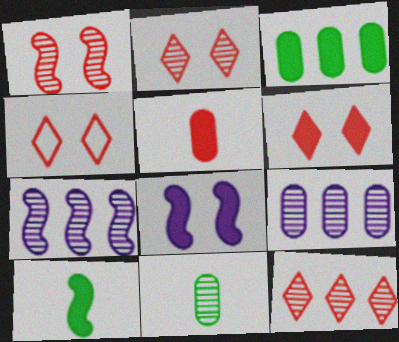[[2, 4, 6], 
[2, 7, 11], 
[4, 9, 10]]